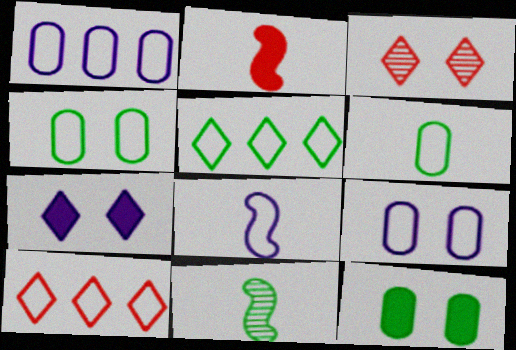[[2, 8, 11], 
[4, 8, 10], 
[5, 11, 12]]